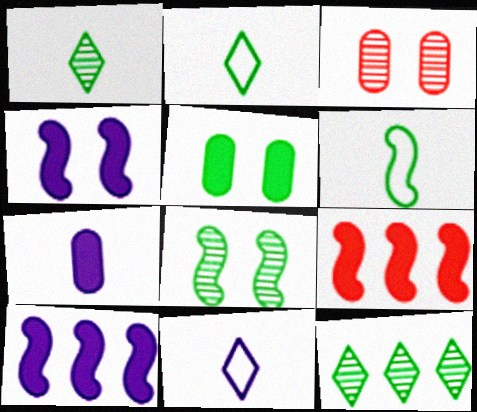[[2, 3, 10], 
[5, 6, 12]]